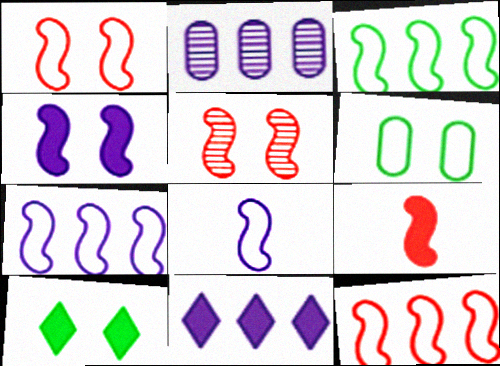[[1, 3, 8], 
[2, 7, 11], 
[3, 7, 12], 
[5, 9, 12]]